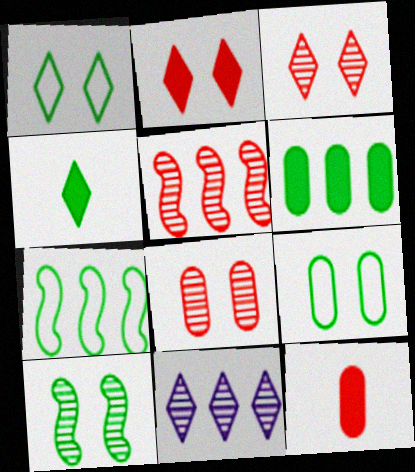[]